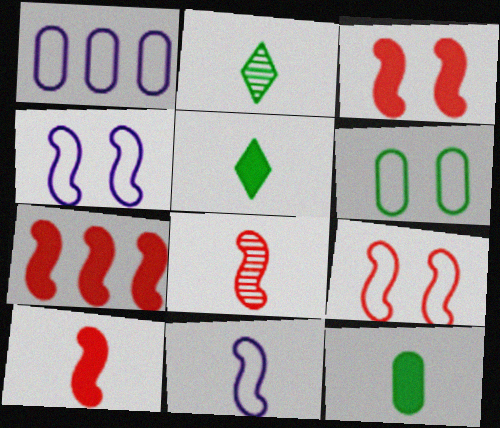[[1, 2, 3], 
[3, 7, 10], 
[7, 8, 9]]